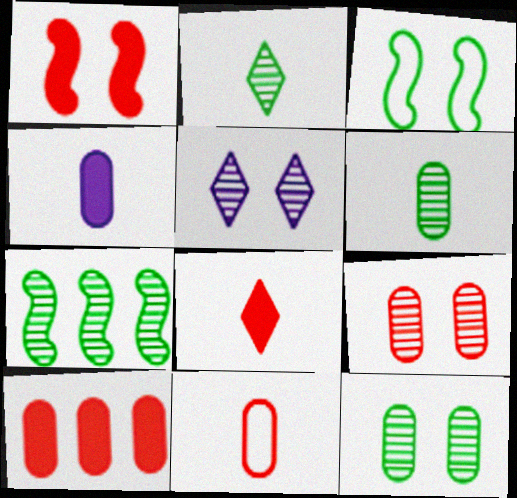[[1, 8, 10], 
[2, 7, 12], 
[4, 6, 11], 
[9, 10, 11]]